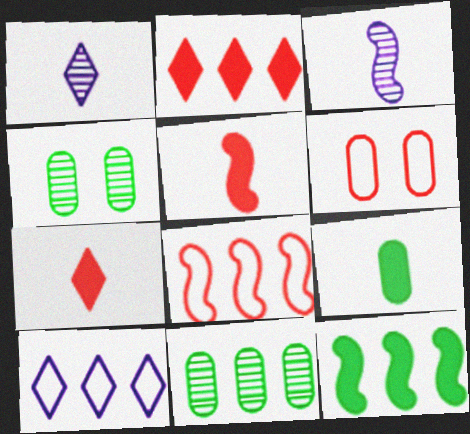[[1, 6, 12], 
[4, 5, 10]]